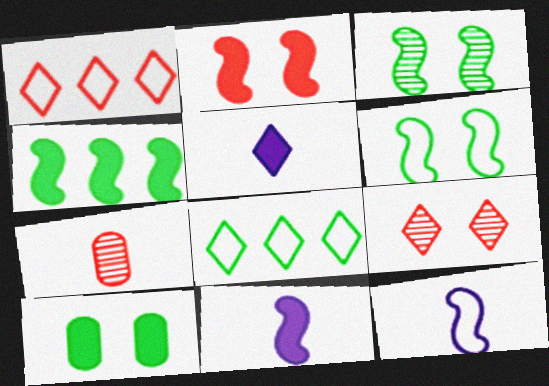[[1, 2, 7], 
[2, 4, 11], 
[5, 8, 9]]